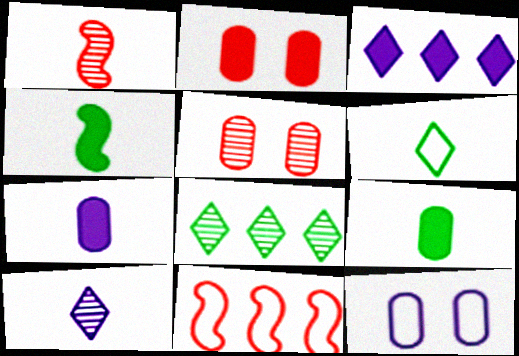[[1, 6, 7], 
[2, 3, 4], 
[6, 11, 12]]